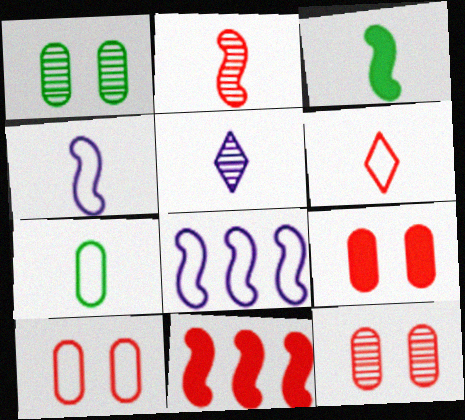[[2, 3, 4], 
[4, 6, 7], 
[6, 11, 12], 
[9, 10, 12]]